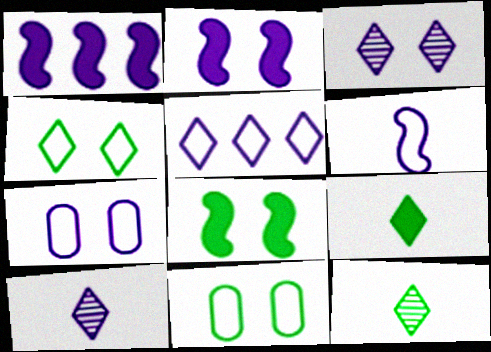[[1, 7, 10], 
[2, 3, 7], 
[5, 6, 7]]